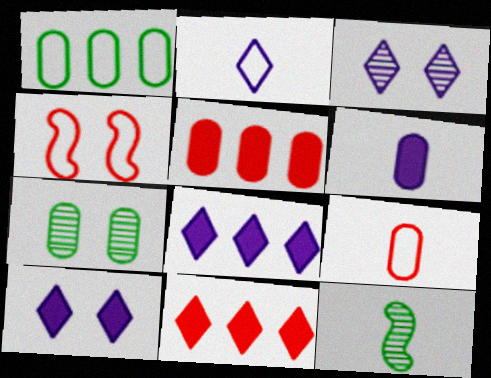[[1, 2, 4], 
[2, 3, 8], 
[4, 7, 10]]